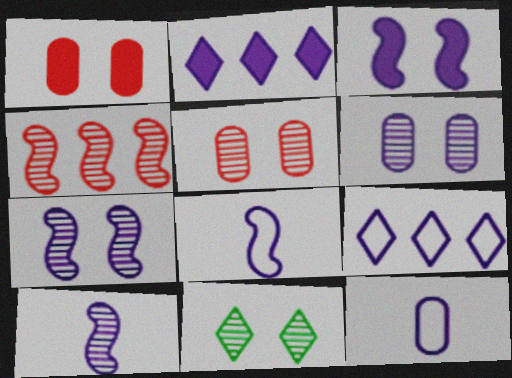[[2, 6, 8], 
[2, 7, 12], 
[5, 7, 11]]